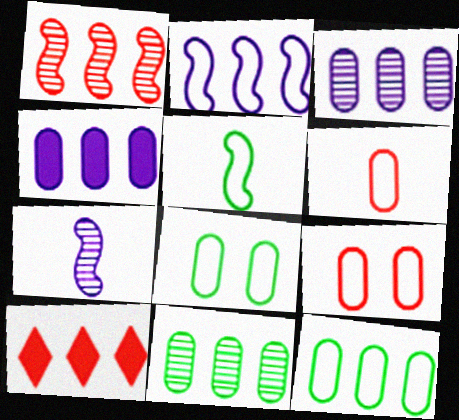[[2, 10, 11], 
[7, 8, 10]]